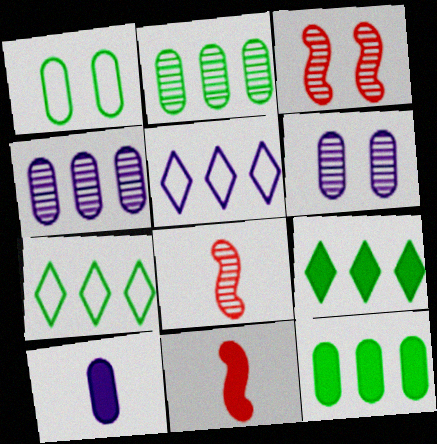[[3, 7, 10], 
[6, 7, 11]]